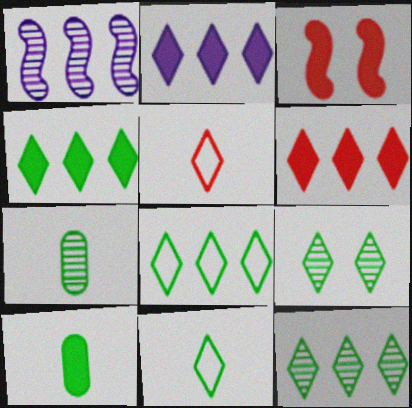[[2, 3, 10], 
[2, 4, 6], 
[2, 5, 9], 
[4, 8, 12], 
[4, 9, 11]]